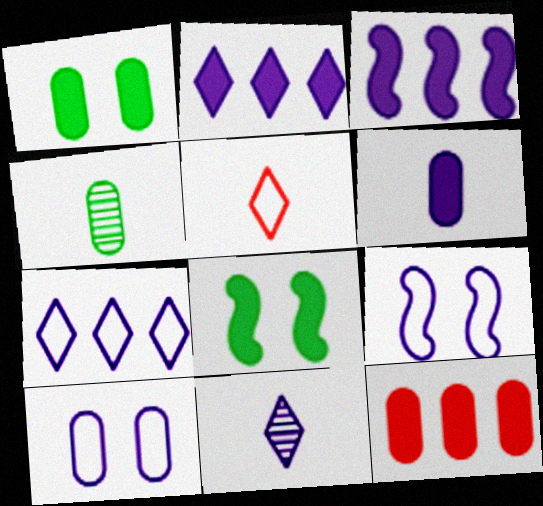[[1, 6, 12], 
[3, 10, 11], 
[4, 10, 12]]